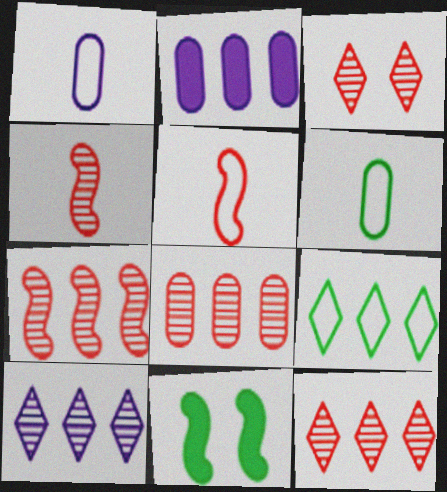[[1, 11, 12], 
[2, 7, 9], 
[3, 4, 8], 
[7, 8, 12]]